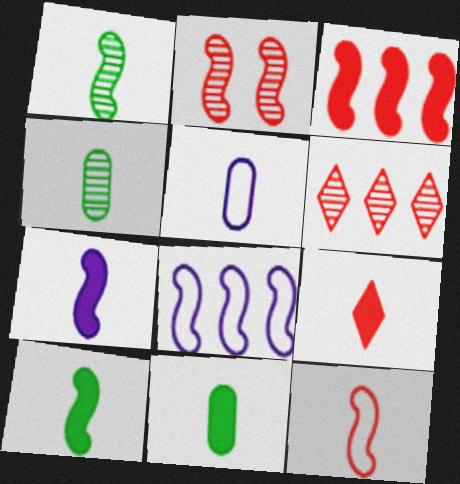[[1, 5, 9], 
[1, 7, 12], 
[2, 3, 12], 
[2, 8, 10], 
[7, 9, 11]]